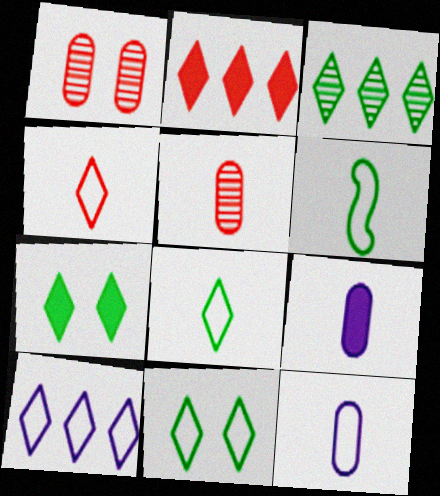[[2, 3, 10], 
[3, 7, 8], 
[4, 6, 12], 
[4, 10, 11]]